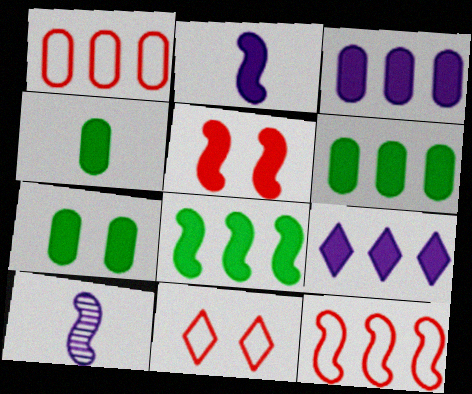[[2, 5, 8], 
[4, 5, 9], 
[4, 6, 7], 
[6, 10, 11]]